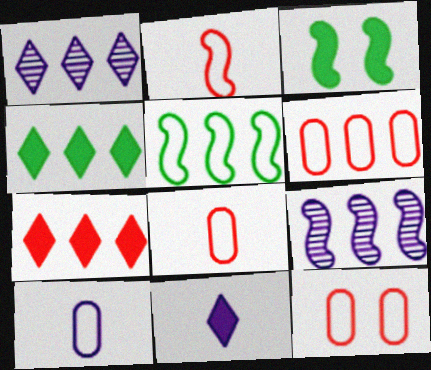[[1, 3, 8], 
[2, 3, 9], 
[4, 6, 9], 
[6, 8, 12]]